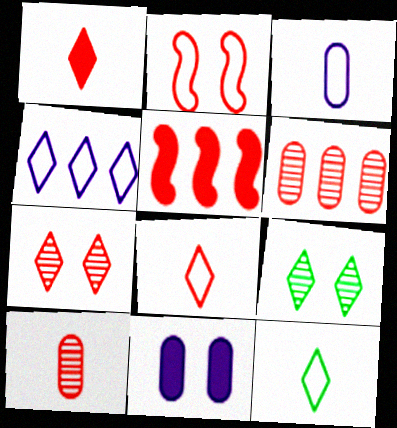[[1, 2, 6], 
[1, 4, 9], 
[2, 9, 11], 
[3, 5, 9]]